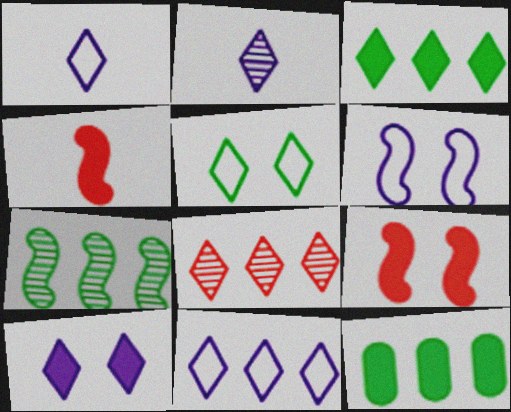[[2, 10, 11], 
[3, 8, 11], 
[4, 6, 7], 
[4, 10, 12]]